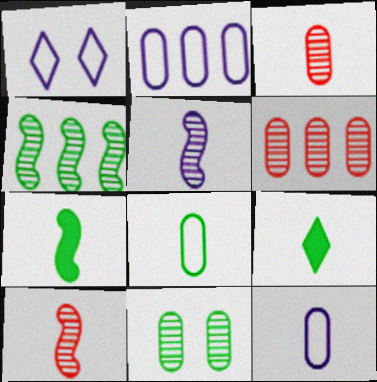[[1, 6, 7], 
[9, 10, 12]]